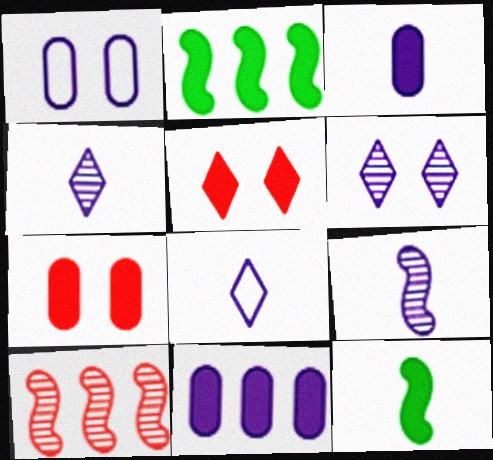[[2, 3, 5], 
[3, 8, 9], 
[5, 11, 12]]